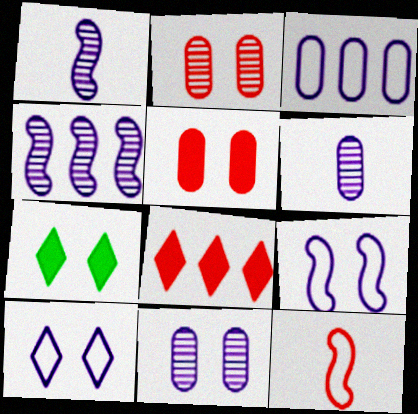[[2, 7, 9], 
[2, 8, 12]]